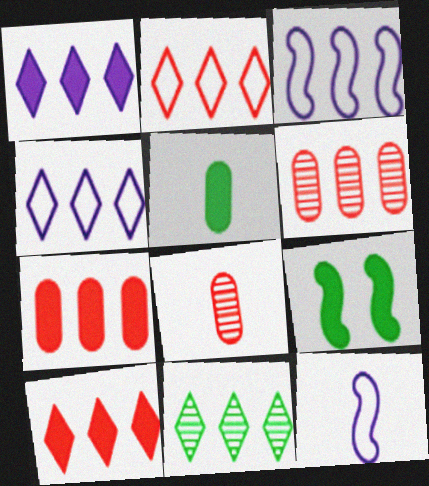[[1, 2, 11], 
[3, 7, 11], 
[4, 8, 9], 
[4, 10, 11]]